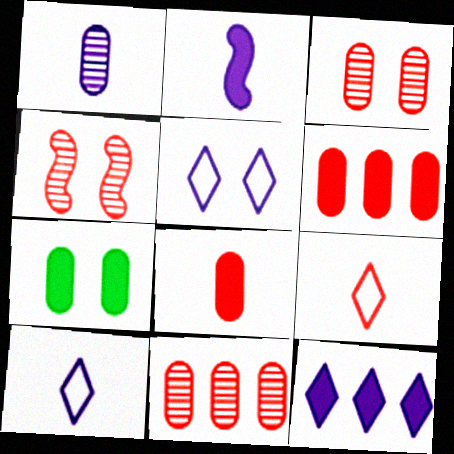[[1, 2, 10], 
[4, 5, 7], 
[4, 6, 9]]